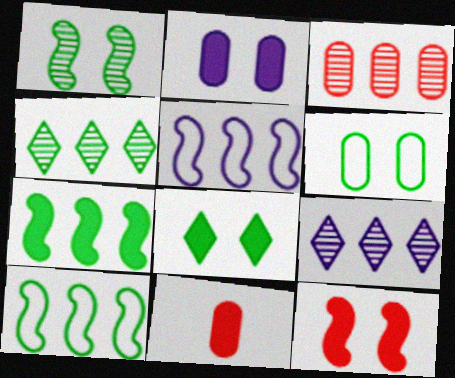[[1, 6, 8], 
[2, 8, 12]]